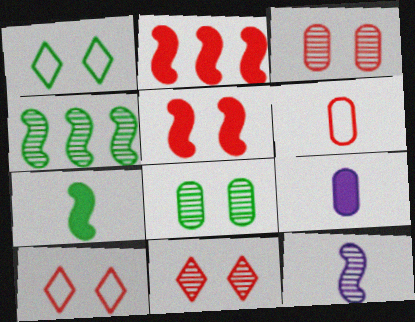[[2, 6, 11], 
[3, 5, 10], 
[4, 9, 10]]